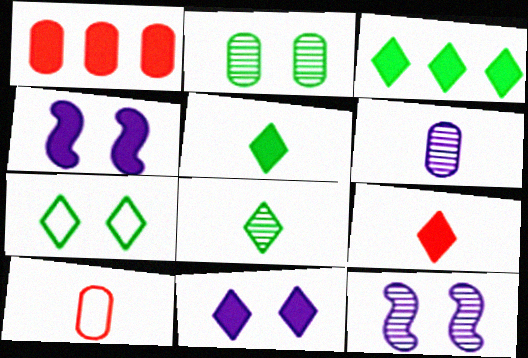[[1, 4, 5], 
[3, 7, 8], 
[3, 9, 11], 
[3, 10, 12]]